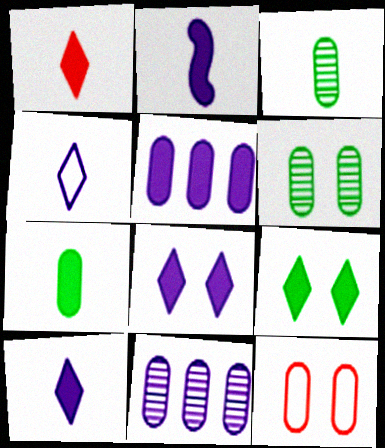[[1, 2, 7], 
[2, 5, 8], 
[3, 5, 12], 
[7, 11, 12]]